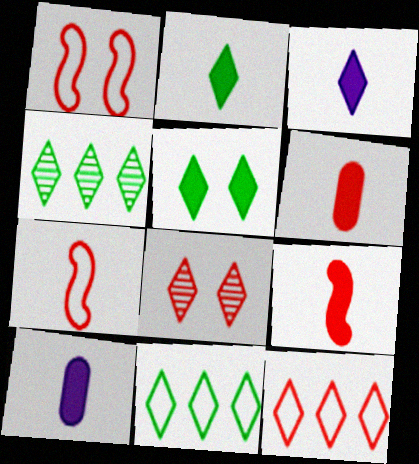[[1, 4, 10], 
[2, 9, 10], 
[3, 8, 11]]